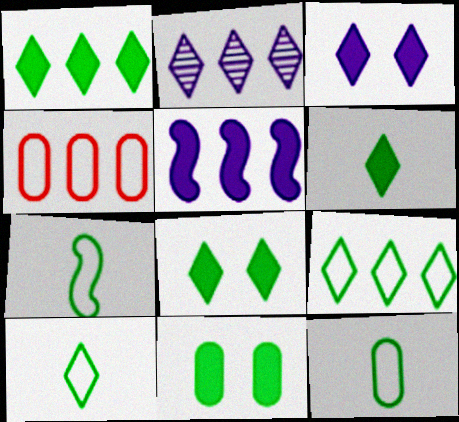[[1, 6, 8], 
[7, 10, 12]]